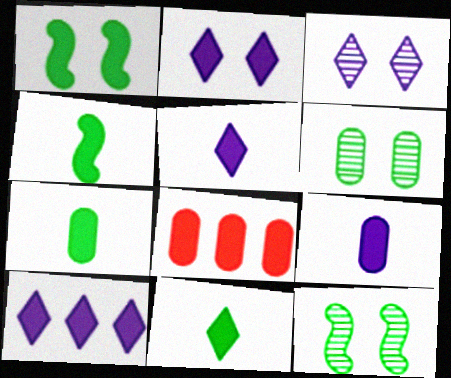[[1, 5, 8], 
[2, 4, 8], 
[2, 5, 10], 
[4, 7, 11]]